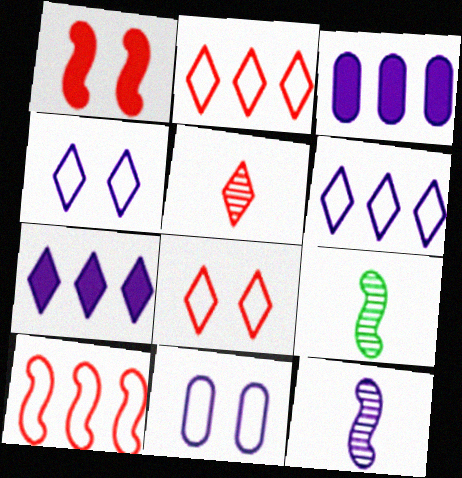[[3, 4, 12], 
[3, 8, 9], 
[7, 11, 12]]